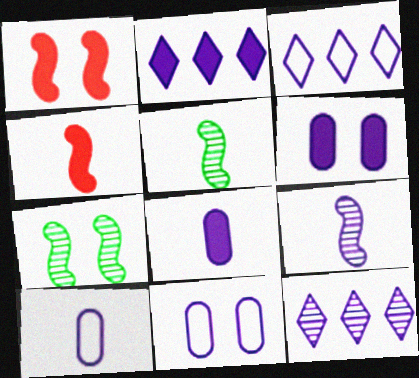[[2, 3, 12], 
[2, 9, 11], 
[3, 6, 9]]